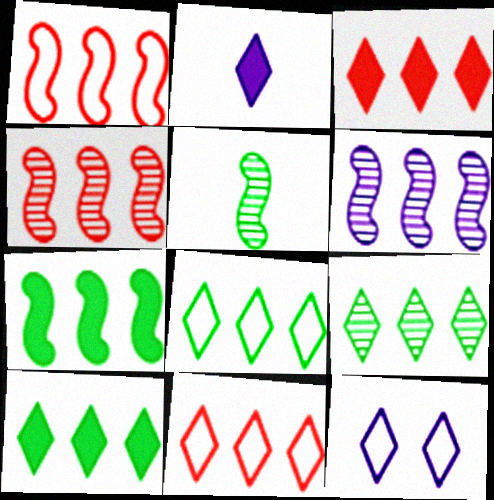[[1, 6, 7], 
[8, 9, 10]]